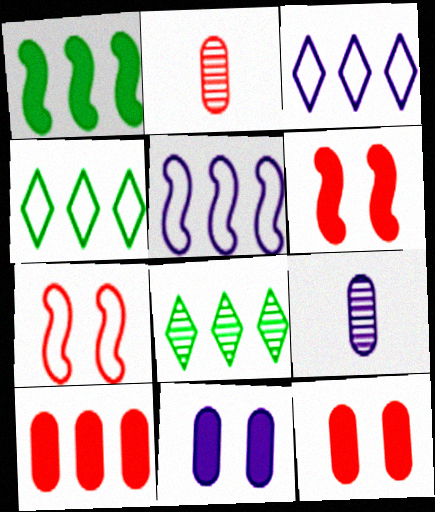[[4, 6, 9], 
[5, 8, 10]]